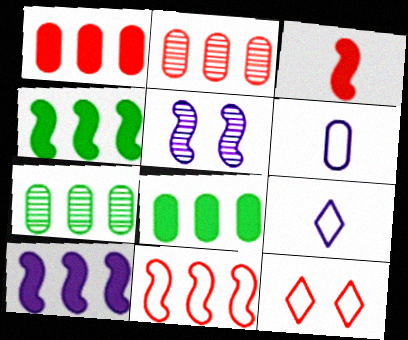[[2, 3, 12]]